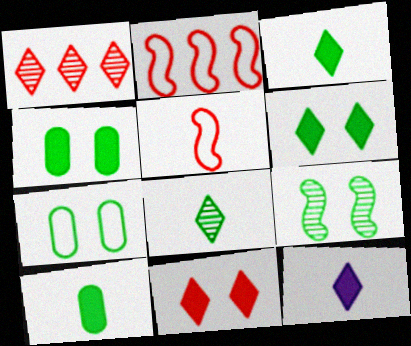[[6, 7, 9]]